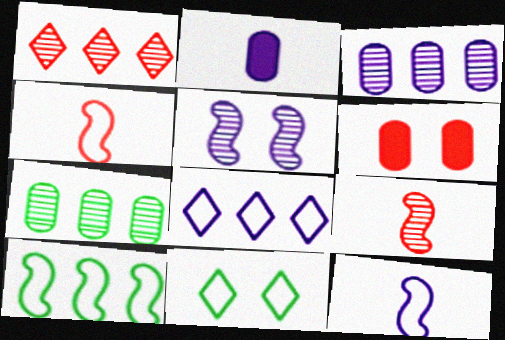[[1, 4, 6], 
[2, 5, 8], 
[5, 6, 11]]